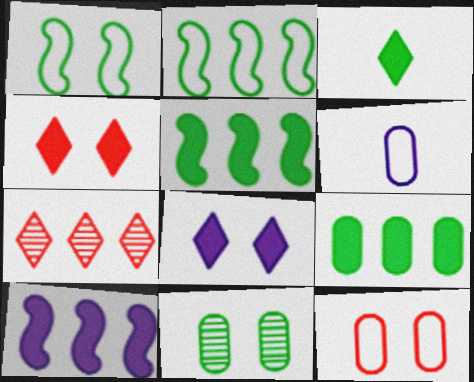[[2, 3, 11]]